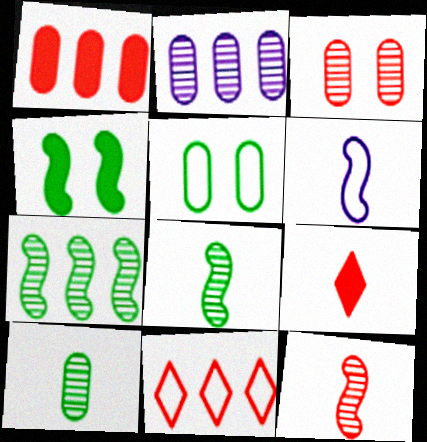[[2, 3, 10], 
[5, 6, 11], 
[6, 9, 10]]